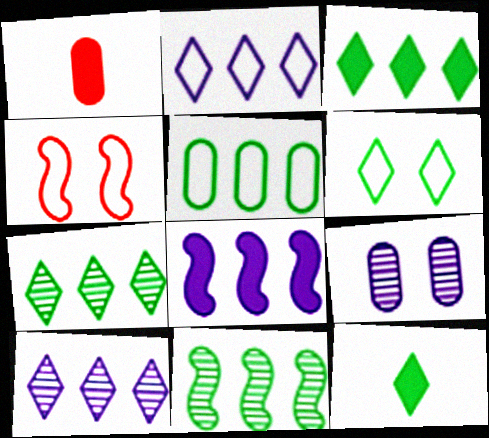[[1, 5, 9], 
[3, 5, 11], 
[6, 7, 12]]